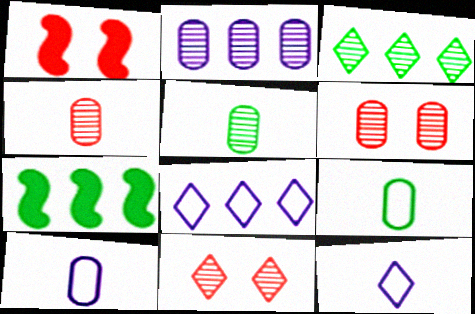[[1, 3, 10], 
[1, 5, 8], 
[2, 5, 6], 
[6, 7, 12], 
[7, 10, 11]]